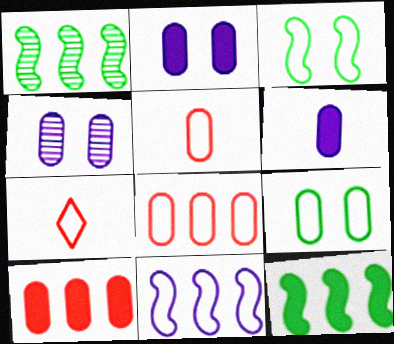[[1, 2, 7], 
[4, 7, 12], 
[7, 9, 11]]